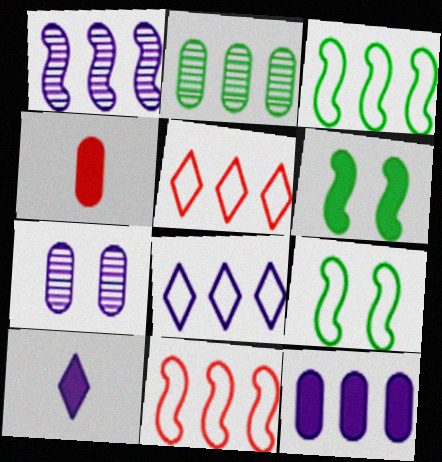[[1, 8, 12]]